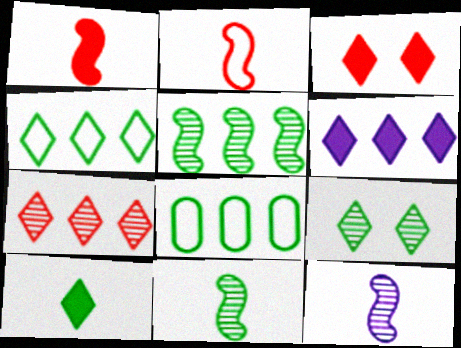[[3, 6, 10], 
[3, 8, 12], 
[4, 6, 7], 
[4, 9, 10]]